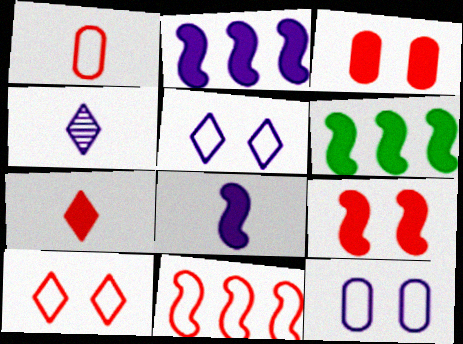[[1, 10, 11], 
[2, 4, 12], 
[6, 8, 9]]